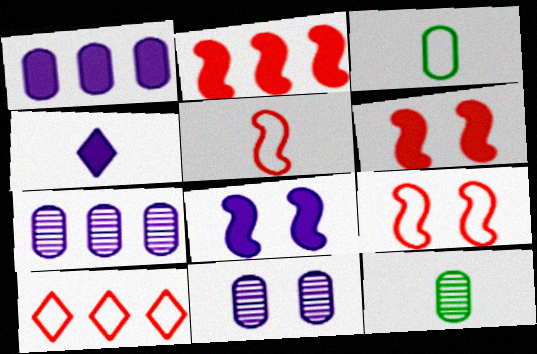[[1, 4, 8], 
[4, 5, 12], 
[8, 10, 12]]